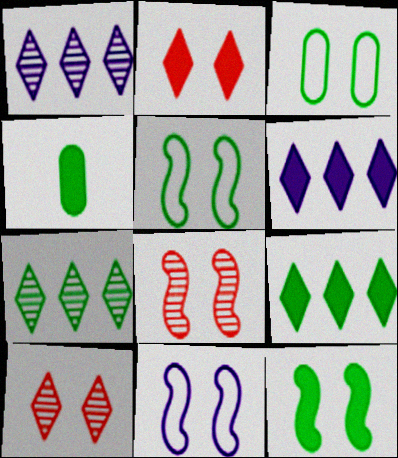[[4, 5, 7], 
[4, 9, 12], 
[8, 11, 12]]